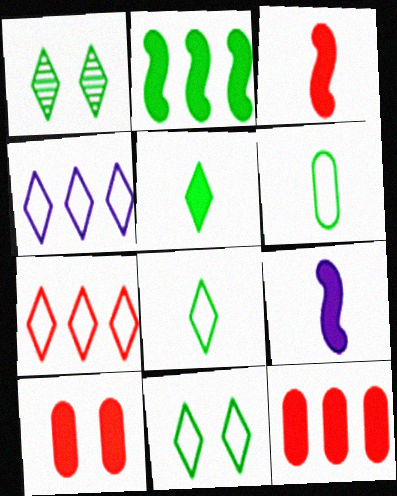[[1, 2, 6]]